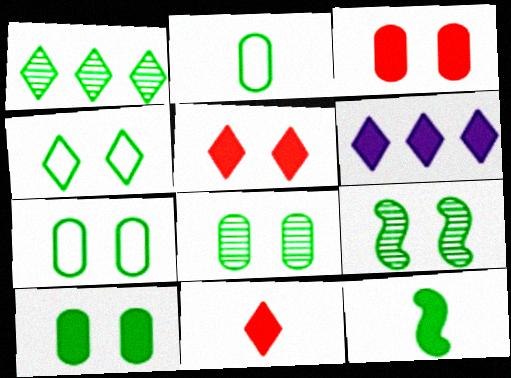[[1, 7, 12], 
[3, 6, 12], 
[4, 9, 10], 
[7, 8, 10]]